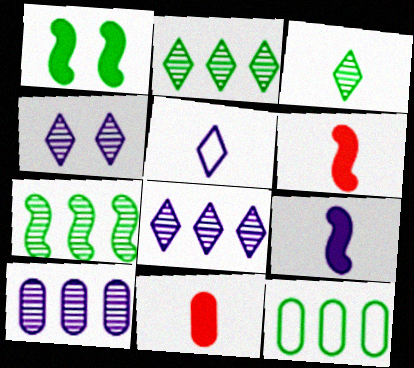[[1, 3, 12], 
[4, 6, 12]]